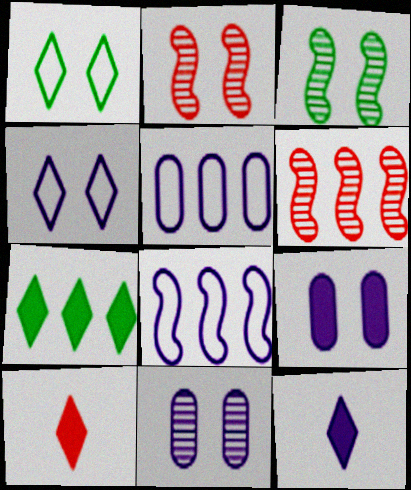[[1, 2, 9], 
[3, 5, 10], 
[5, 6, 7], 
[8, 11, 12]]